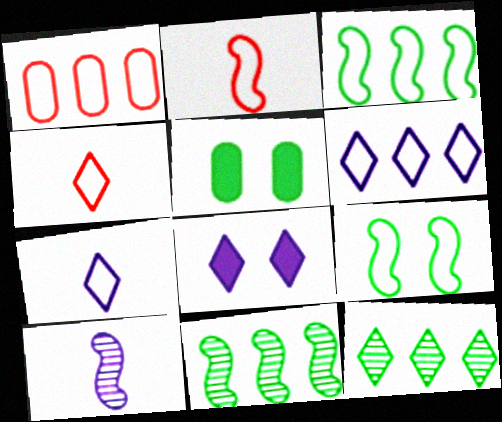[[1, 3, 6], 
[1, 7, 9], 
[4, 8, 12]]